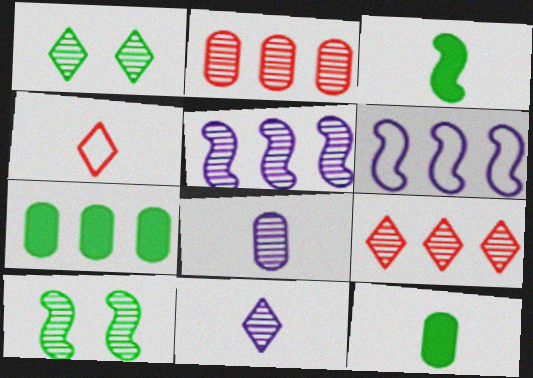[[1, 9, 11], 
[2, 10, 11], 
[3, 4, 8], 
[6, 7, 9], 
[8, 9, 10]]